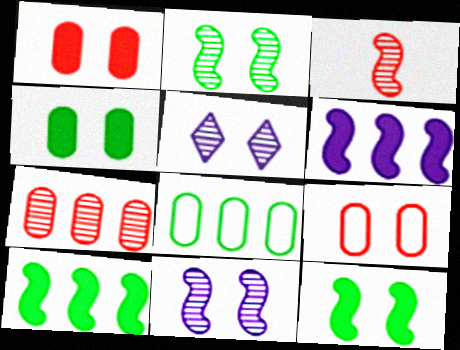[[5, 9, 12]]